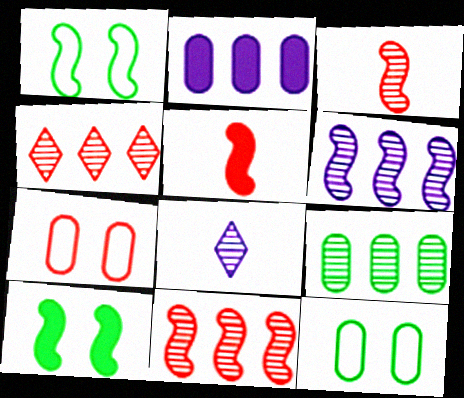[[1, 5, 6], 
[4, 5, 7], 
[4, 6, 9]]